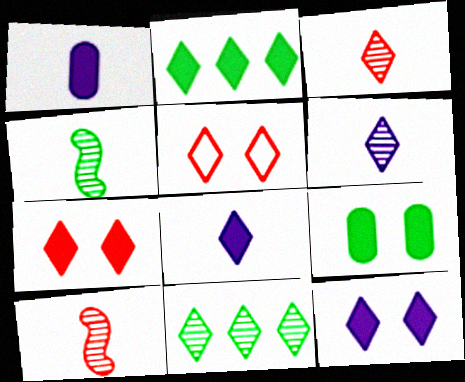[[2, 5, 6], 
[2, 7, 8], 
[5, 8, 11]]